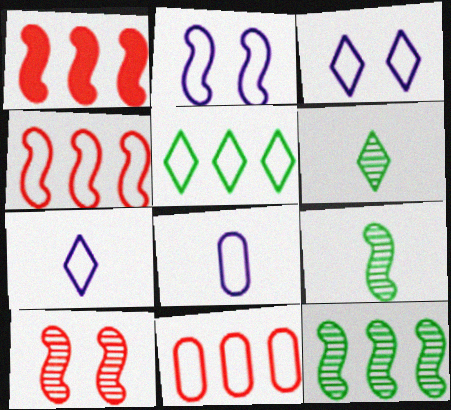[[1, 2, 9]]